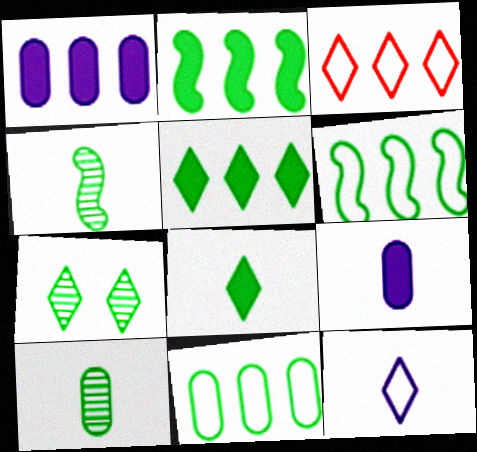[]